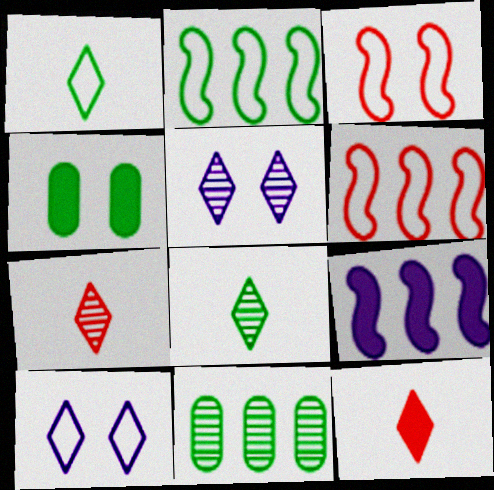[[2, 4, 8], 
[3, 4, 5], 
[4, 9, 12]]